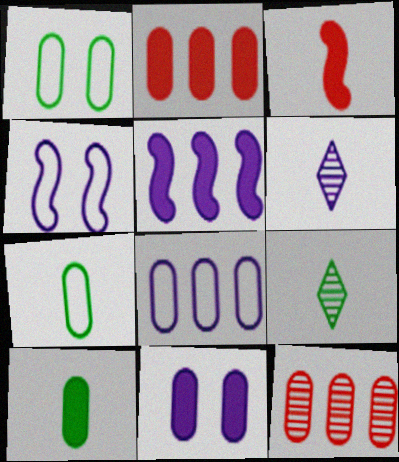[[2, 4, 9], 
[2, 10, 11], 
[3, 6, 7], 
[7, 11, 12]]